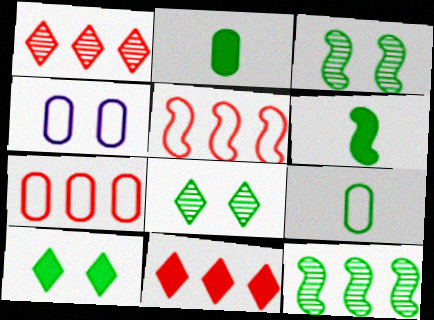[[1, 4, 6], 
[4, 7, 9], 
[9, 10, 12]]